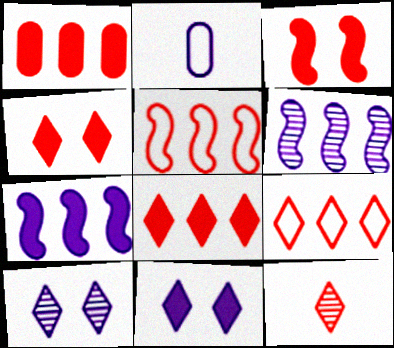[[2, 6, 11], 
[2, 7, 10], 
[4, 9, 12]]